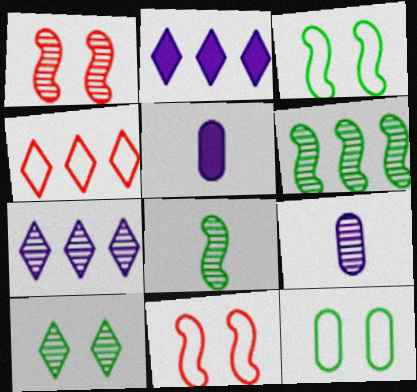[]